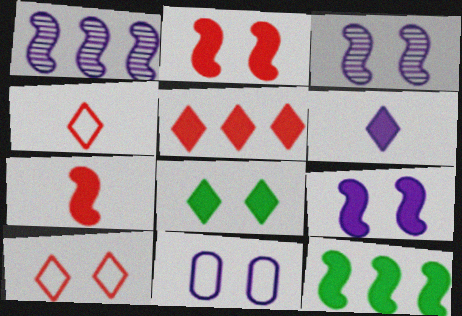[[1, 6, 11], 
[5, 6, 8], 
[7, 9, 12]]